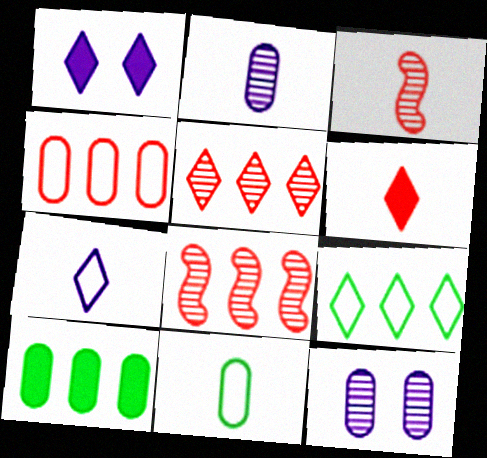[[1, 8, 11]]